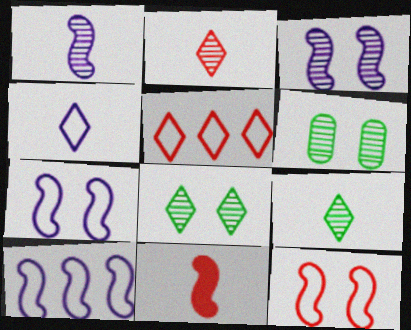[]